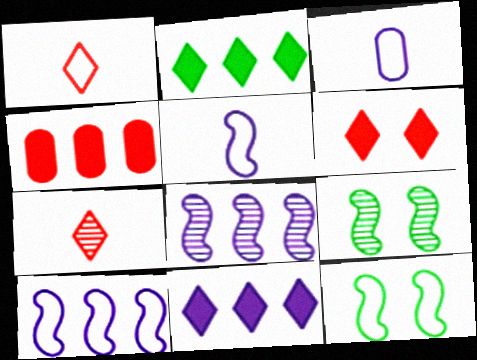[]